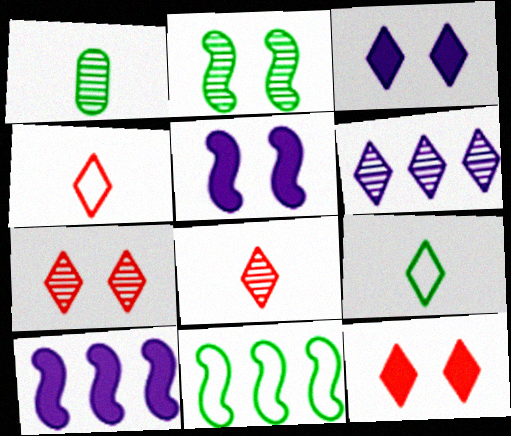[[6, 9, 12]]